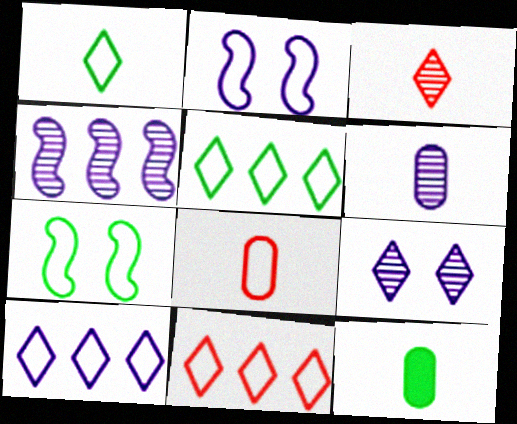[[2, 5, 8], 
[4, 6, 9], 
[5, 10, 11], 
[6, 8, 12], 
[7, 8, 10]]